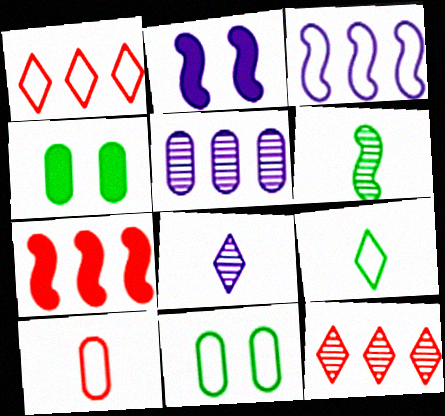[[4, 5, 10], 
[7, 8, 11]]